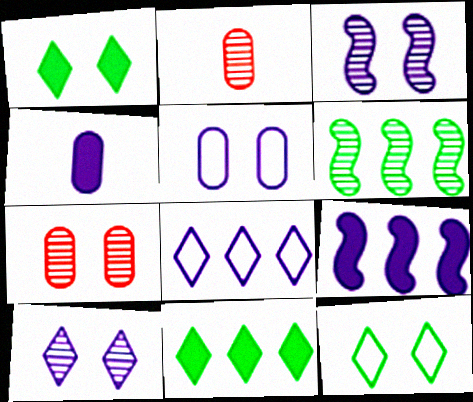[[2, 6, 10], 
[2, 9, 12], 
[3, 4, 8]]